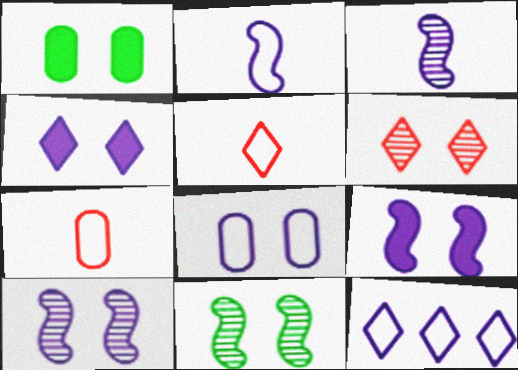[[2, 8, 12], 
[4, 8, 10]]